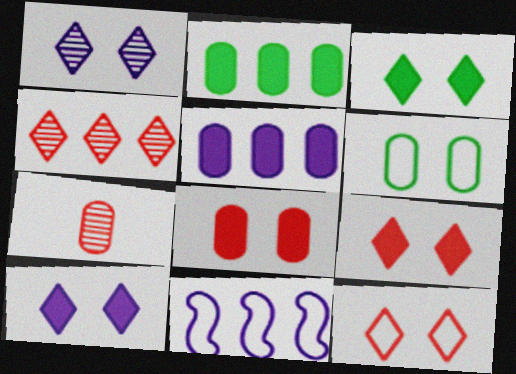[[1, 3, 12], 
[2, 4, 11], 
[3, 7, 11], 
[3, 9, 10], 
[5, 6, 7]]